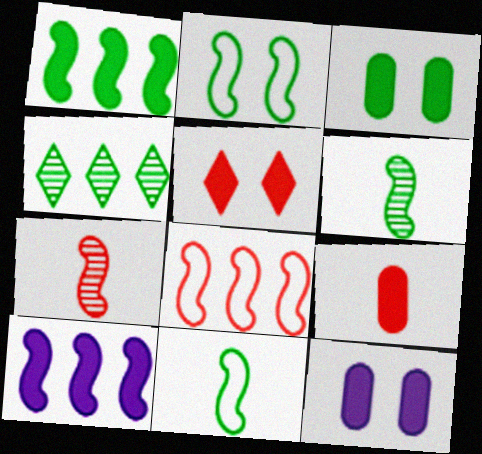[[1, 2, 6], 
[2, 7, 10], 
[3, 4, 11]]